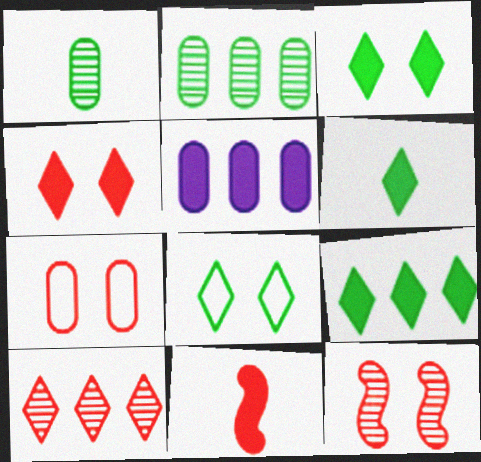[[1, 5, 7], 
[3, 5, 11], 
[3, 6, 9], 
[4, 7, 12], 
[7, 10, 11]]